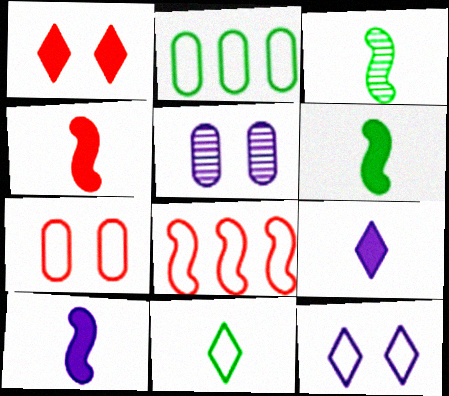[[4, 6, 10]]